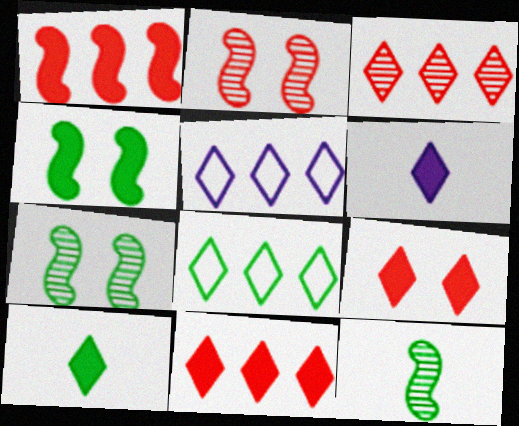[]